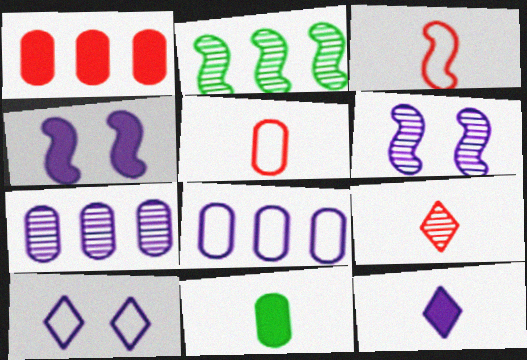[[2, 3, 4], 
[6, 8, 12]]